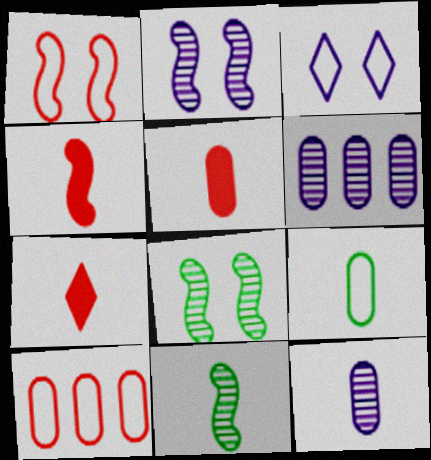[[4, 5, 7], 
[5, 9, 12]]